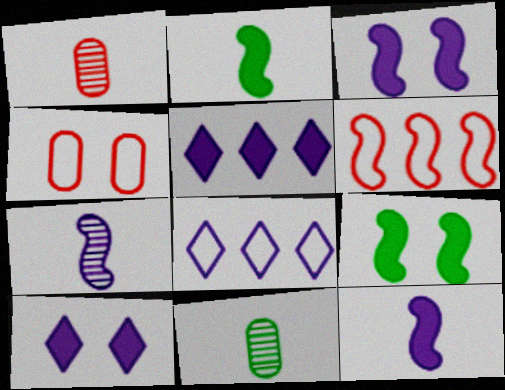[[1, 8, 9], 
[6, 7, 9], 
[6, 10, 11]]